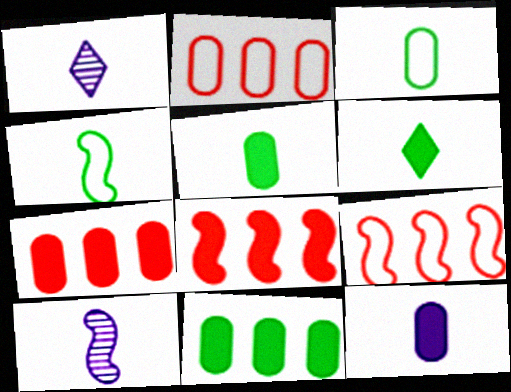[]